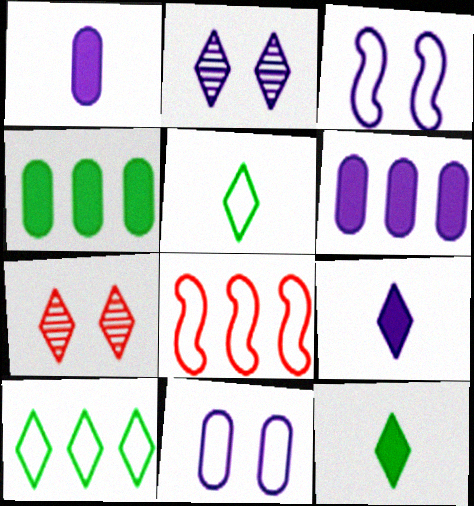[[5, 8, 11], 
[7, 9, 10]]